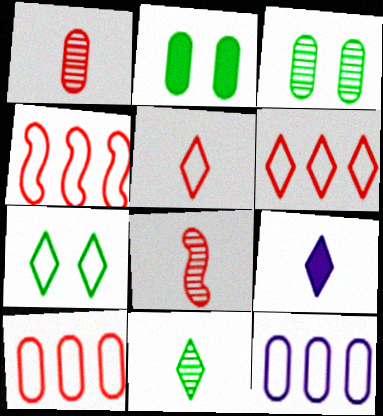[[1, 2, 12], 
[3, 4, 9], 
[4, 6, 10], 
[5, 9, 11]]